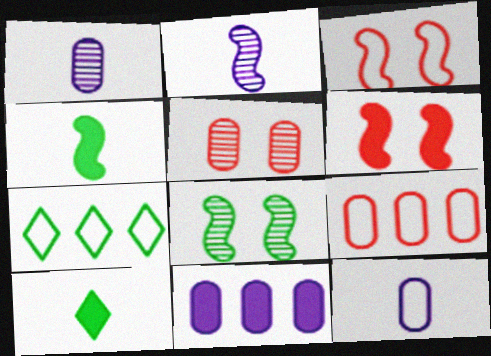[[1, 6, 7], 
[3, 7, 12], 
[6, 10, 11]]